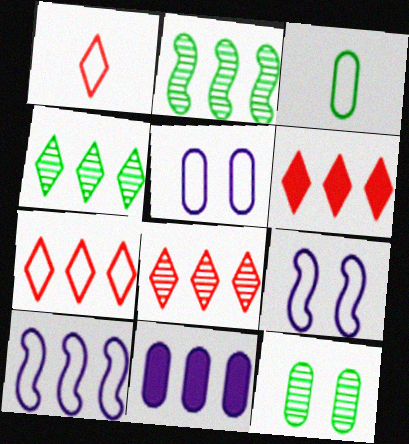[[2, 7, 11], 
[3, 7, 9], 
[6, 7, 8]]